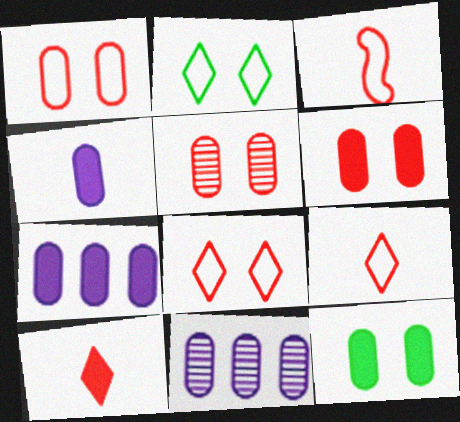[[1, 5, 6]]